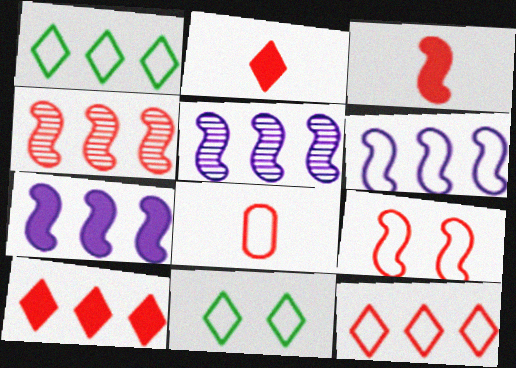[[3, 4, 9], 
[5, 6, 7], 
[6, 8, 11], 
[8, 9, 12]]